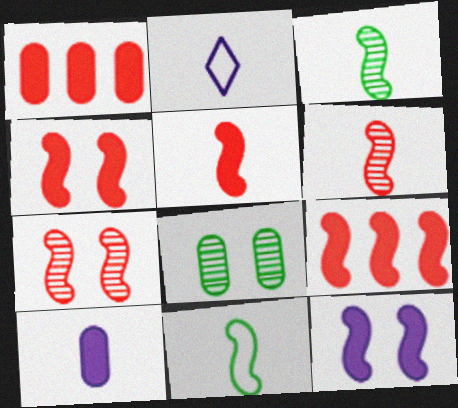[[2, 8, 9], 
[4, 5, 9]]